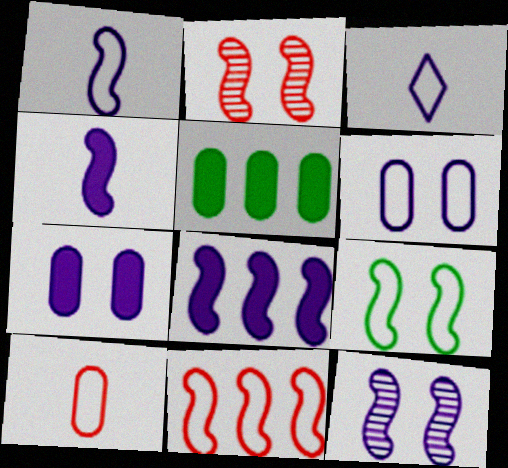[[1, 8, 12], 
[1, 9, 11], 
[2, 3, 5]]